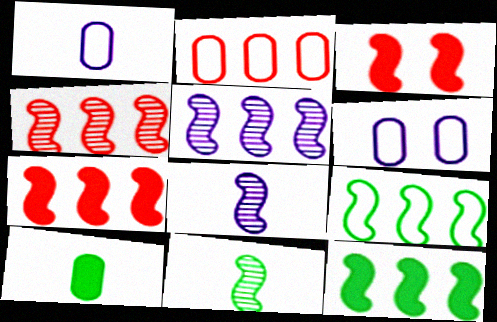[[3, 8, 9], 
[5, 7, 9]]